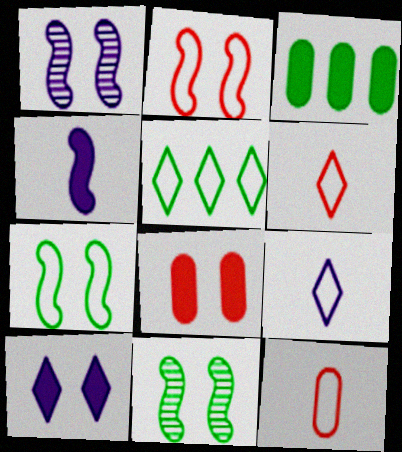[[1, 3, 6]]